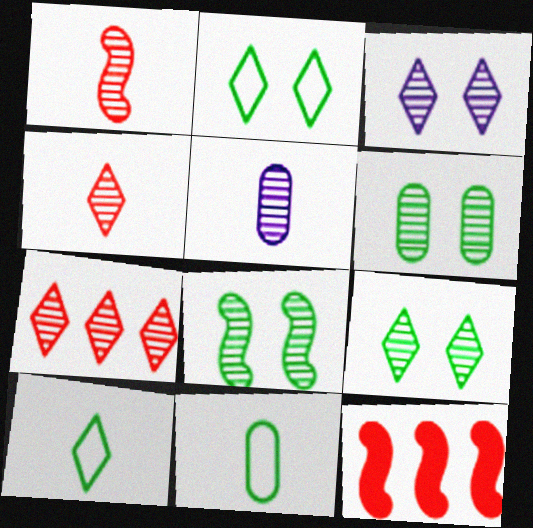[[2, 5, 12], 
[3, 11, 12], 
[5, 7, 8], 
[6, 8, 9]]